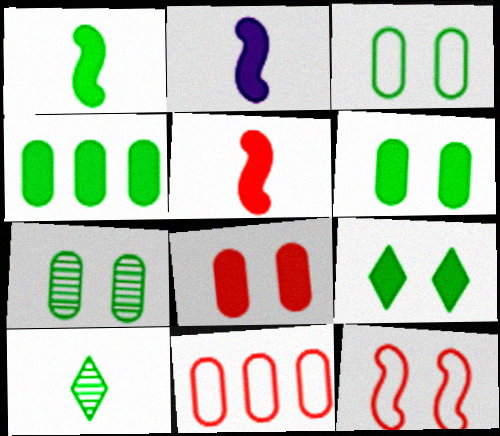[[1, 2, 5], 
[1, 4, 9], 
[3, 6, 7]]